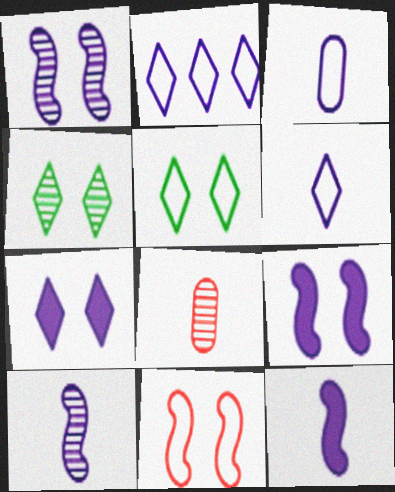[]